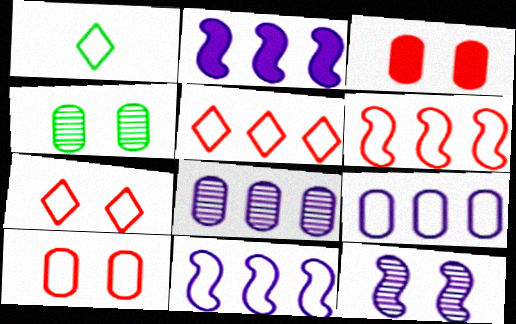[[1, 10, 11]]